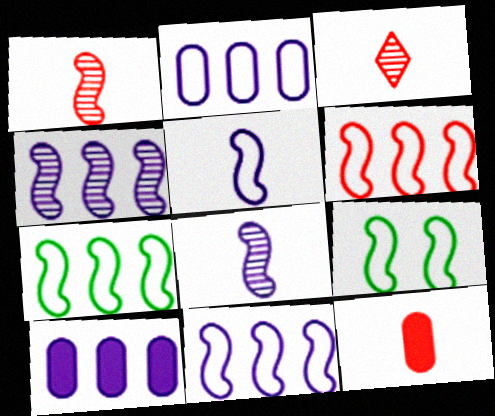[[3, 9, 10], 
[5, 6, 9], 
[6, 7, 11]]